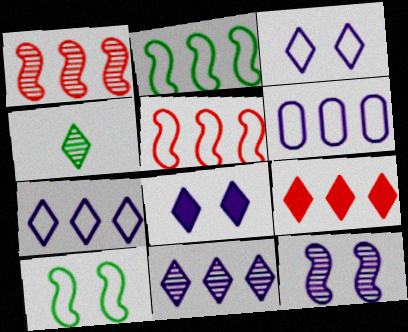[[3, 4, 9]]